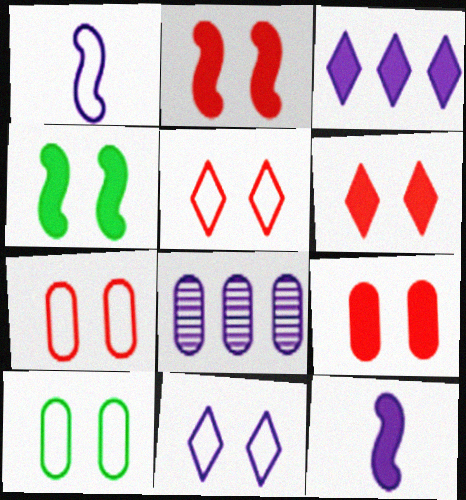[[2, 6, 9], 
[8, 11, 12]]